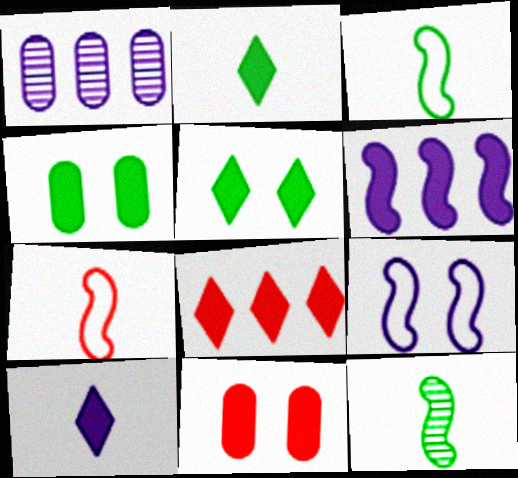[[1, 5, 7], 
[1, 9, 10], 
[2, 6, 11], 
[5, 8, 10]]